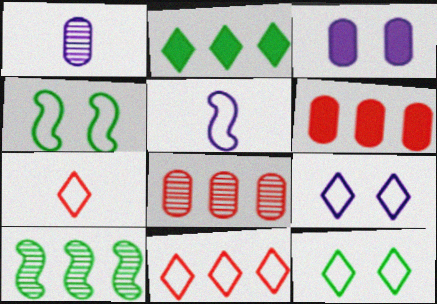[[3, 7, 10]]